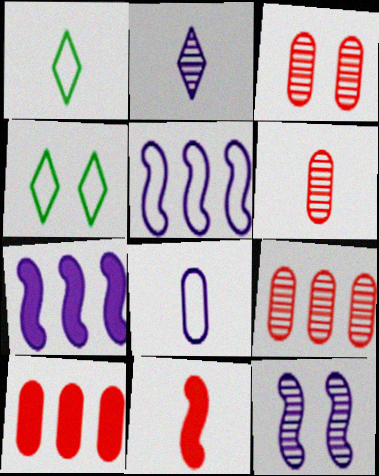[[1, 3, 7], 
[1, 10, 12], 
[3, 6, 9], 
[4, 6, 7]]